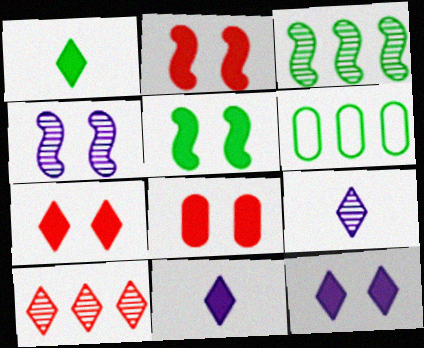[[2, 6, 9], 
[2, 7, 8], 
[5, 8, 12]]